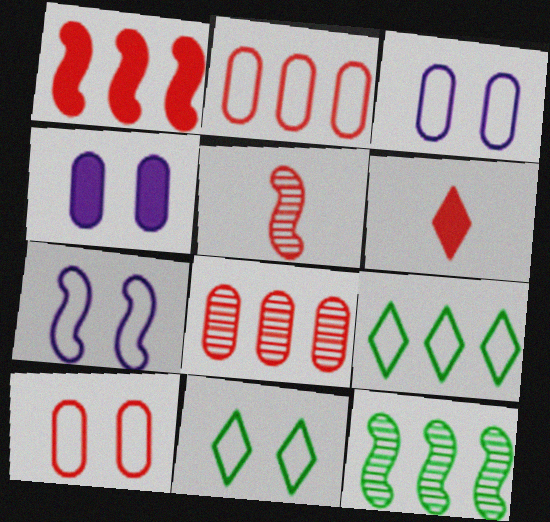[[3, 6, 12], 
[4, 5, 9], 
[7, 10, 11]]